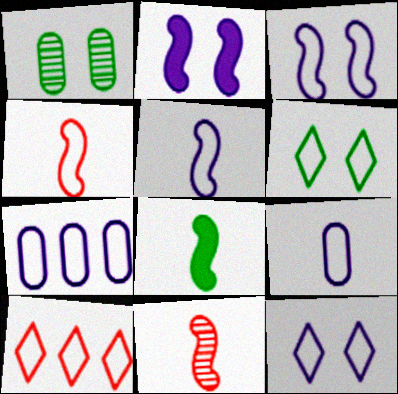[[4, 6, 7], 
[5, 7, 12], 
[5, 8, 11]]